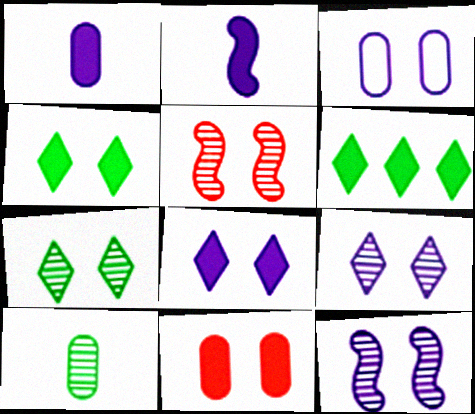[[2, 6, 11], 
[3, 4, 5], 
[3, 8, 12]]